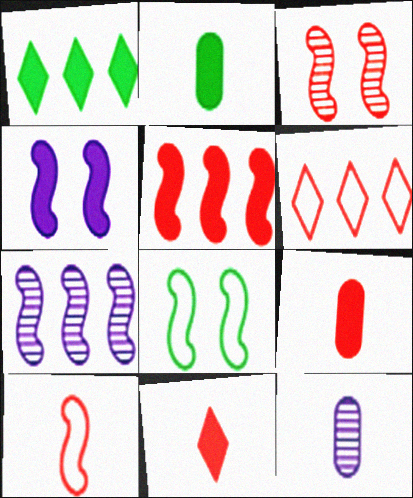[[1, 4, 9], 
[3, 4, 8], 
[3, 5, 10], 
[3, 6, 9]]